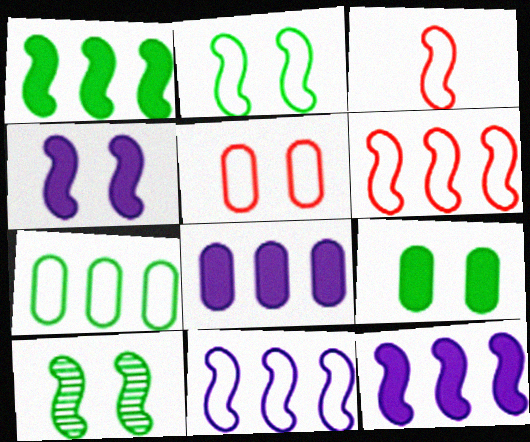[[2, 3, 11], 
[3, 10, 12]]